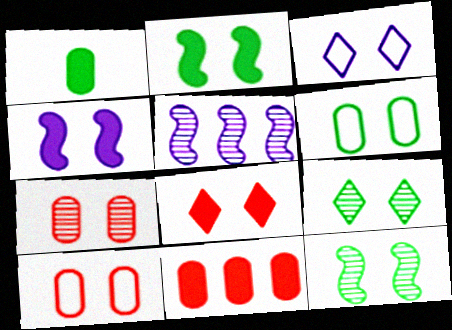[[2, 3, 7], 
[2, 6, 9], 
[3, 8, 9], 
[4, 9, 10]]